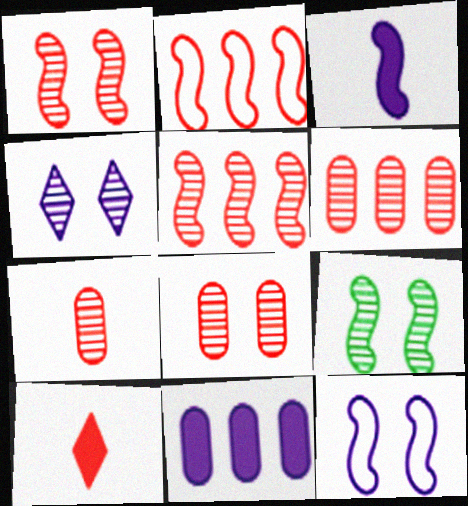[[2, 3, 9], 
[2, 8, 10], 
[4, 8, 9], 
[6, 7, 8]]